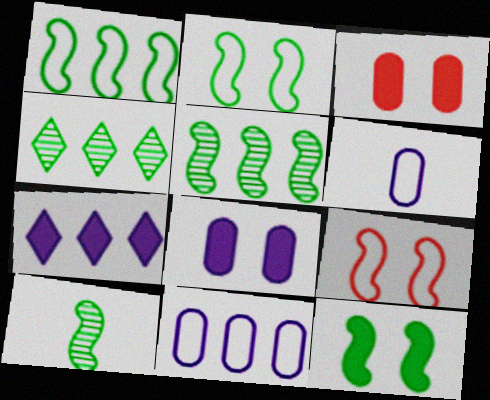[[1, 10, 12]]